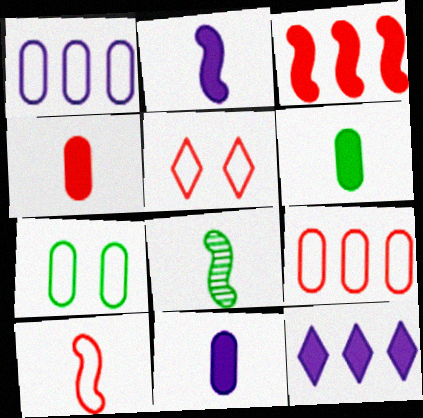[[2, 8, 10], 
[4, 6, 11], 
[5, 9, 10]]